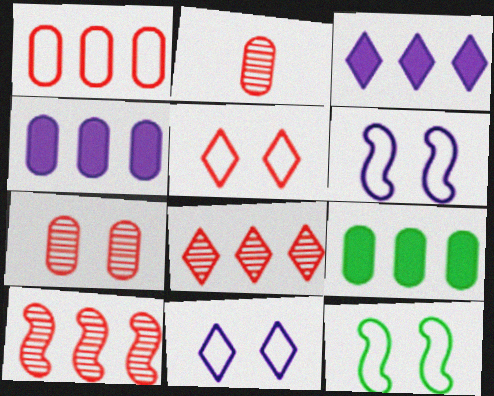[[2, 3, 12]]